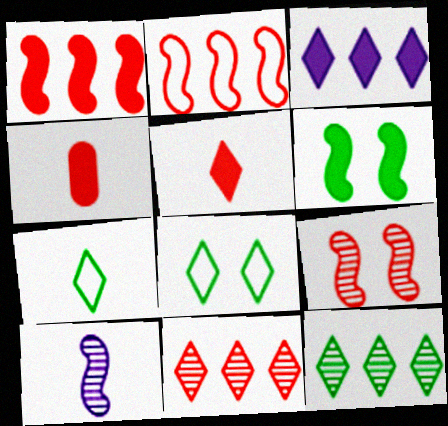[[2, 6, 10], 
[3, 4, 6], 
[4, 7, 10]]